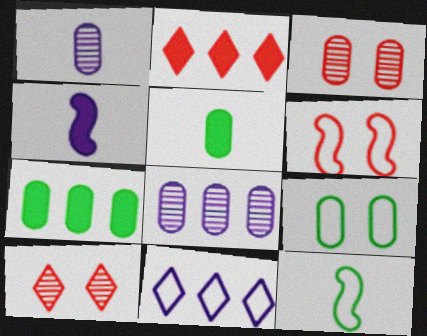[]